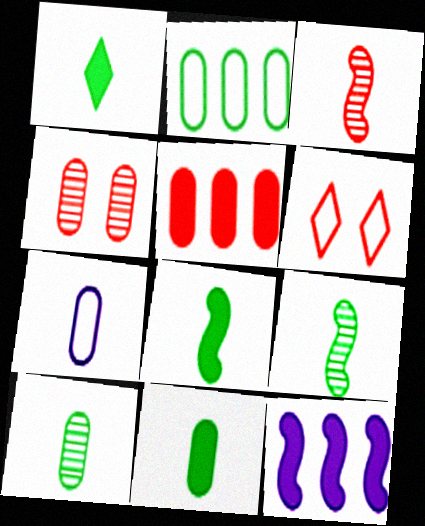[[1, 3, 7], 
[1, 8, 11], 
[3, 5, 6], 
[6, 10, 12]]